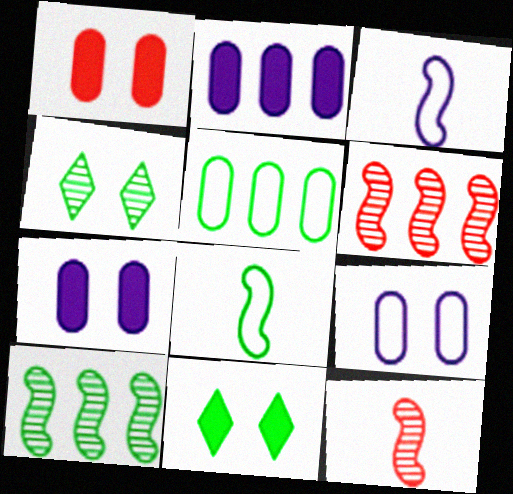[]